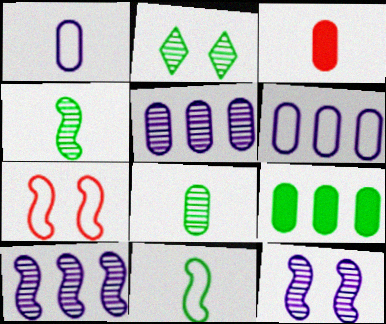[[1, 3, 8], 
[2, 9, 11]]